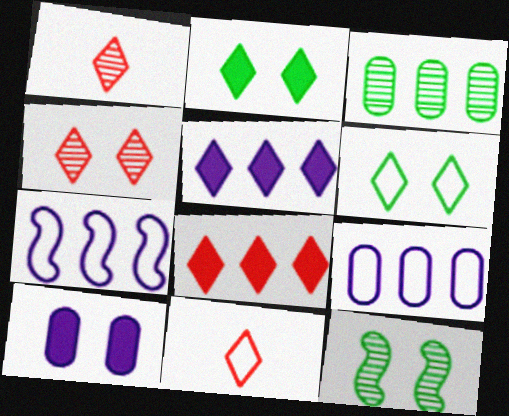[[1, 5, 6], 
[3, 7, 8], 
[4, 8, 11]]